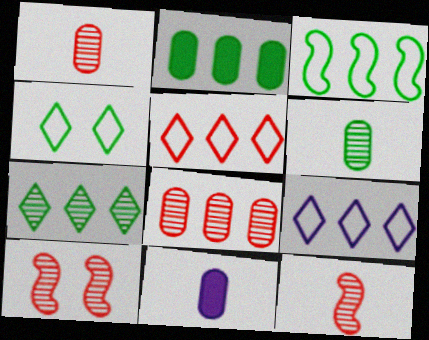[[2, 3, 7]]